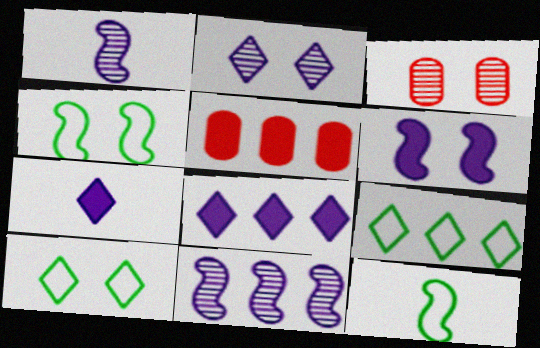[[1, 5, 10], 
[2, 5, 12], 
[3, 6, 10], 
[3, 8, 12], 
[5, 9, 11]]